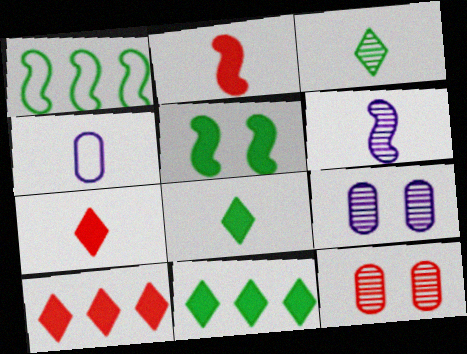[[1, 7, 9], 
[2, 3, 4]]